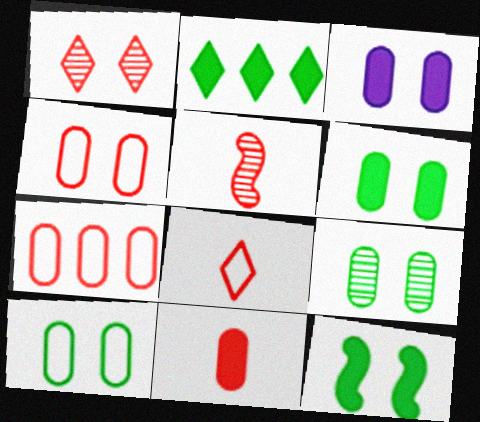[[3, 4, 9], 
[5, 8, 11], 
[6, 9, 10]]